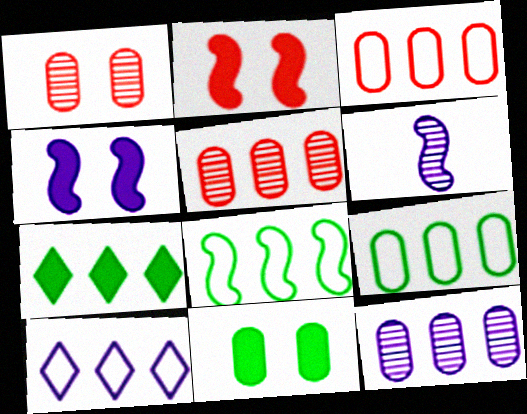[[2, 6, 8], 
[3, 8, 10]]